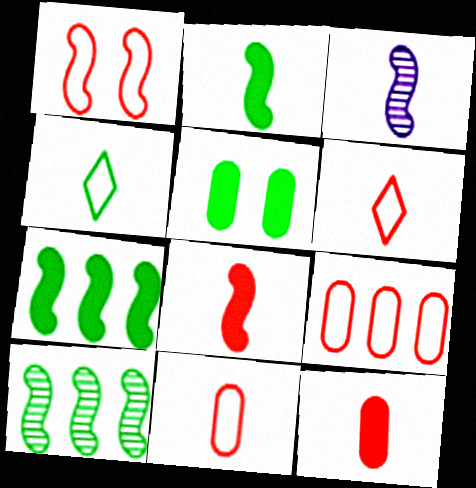[[1, 3, 7], 
[1, 6, 9], 
[3, 4, 12], 
[4, 5, 10]]